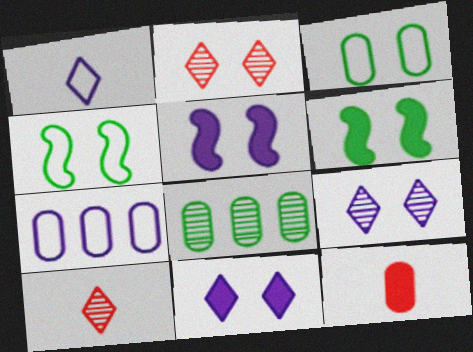[[2, 3, 5], 
[6, 7, 10]]